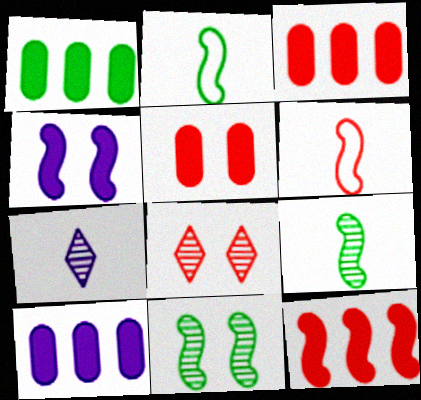[[1, 3, 10], 
[2, 8, 10], 
[3, 6, 8]]